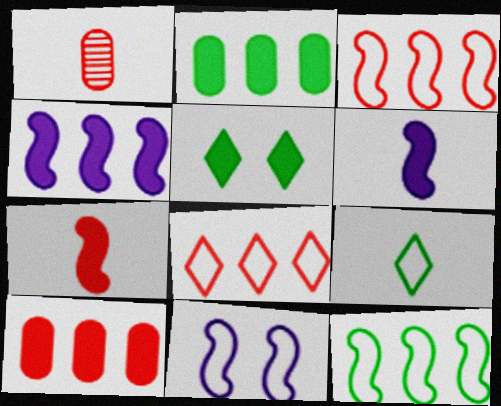[[1, 6, 9], 
[5, 6, 10]]